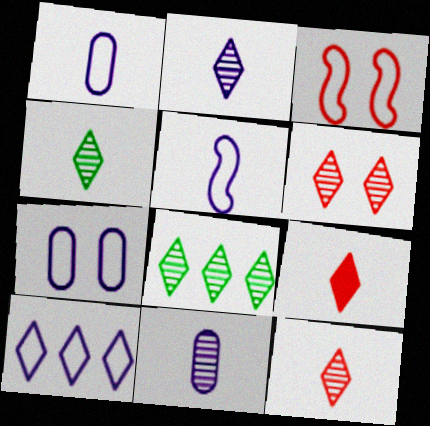[[2, 4, 12], 
[2, 6, 8], 
[5, 7, 10]]